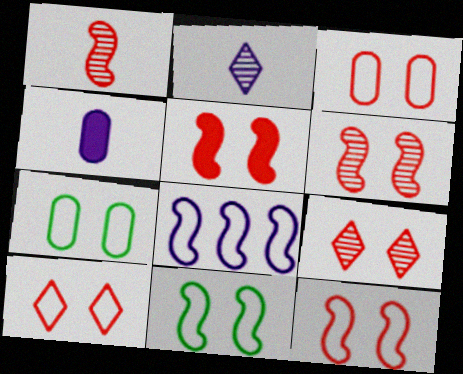[[3, 5, 9], 
[3, 10, 12], 
[5, 6, 12]]